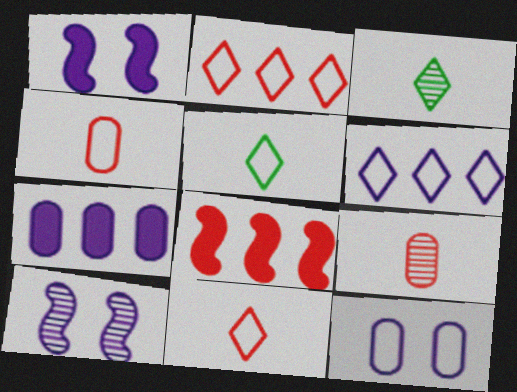[[3, 8, 12]]